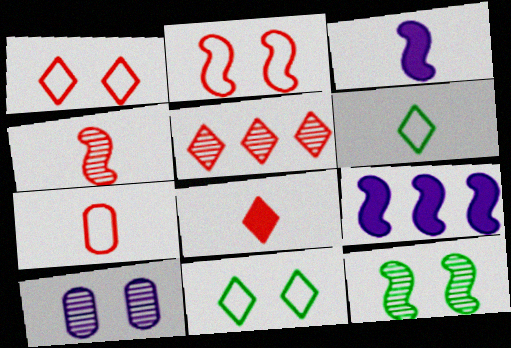[[1, 5, 8], 
[4, 7, 8]]